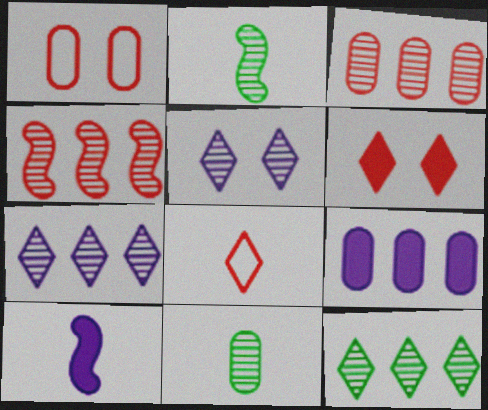[[1, 9, 11], 
[1, 10, 12], 
[2, 3, 5], 
[4, 5, 11], 
[8, 10, 11]]